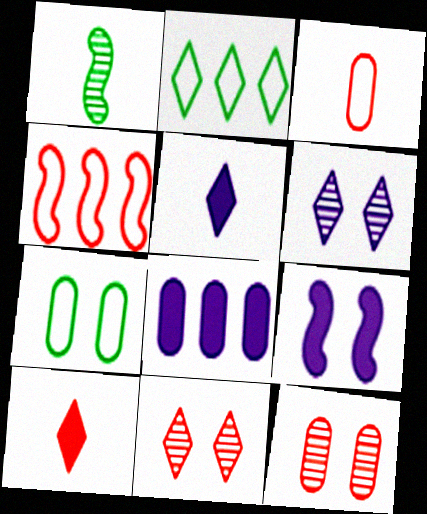[[1, 3, 5], 
[1, 4, 9], 
[2, 5, 11], 
[2, 6, 10], 
[4, 10, 12], 
[5, 8, 9], 
[7, 9, 11]]